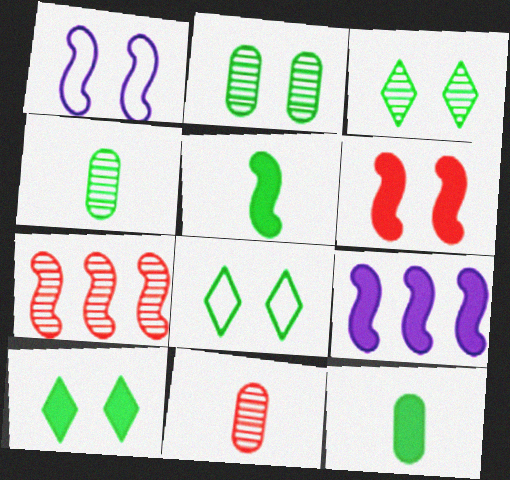[[1, 5, 7], 
[3, 8, 10], 
[5, 6, 9], 
[8, 9, 11]]